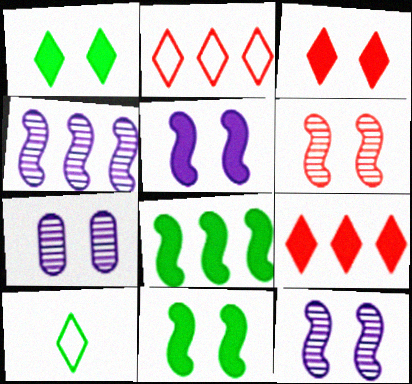[]